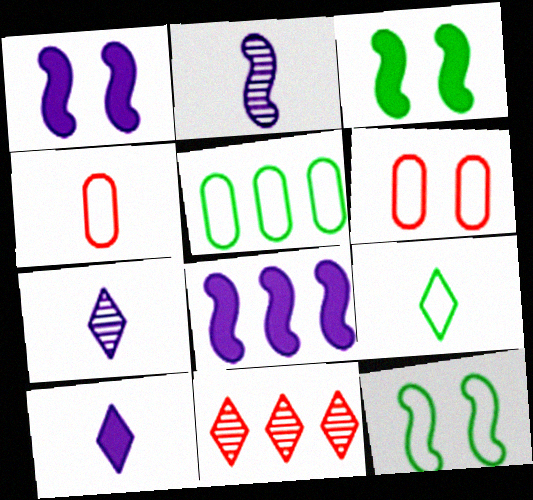[[5, 8, 11], 
[5, 9, 12]]